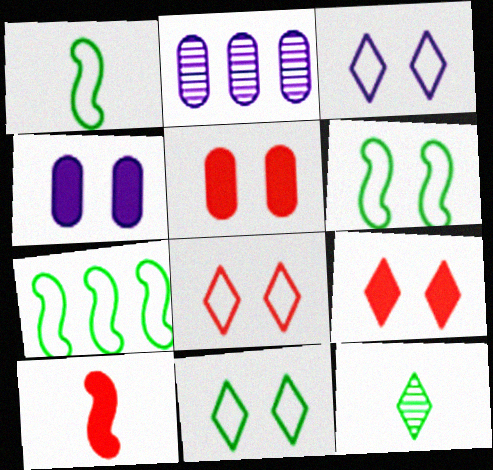[[1, 2, 9], 
[1, 6, 7], 
[2, 10, 11], 
[3, 8, 11]]